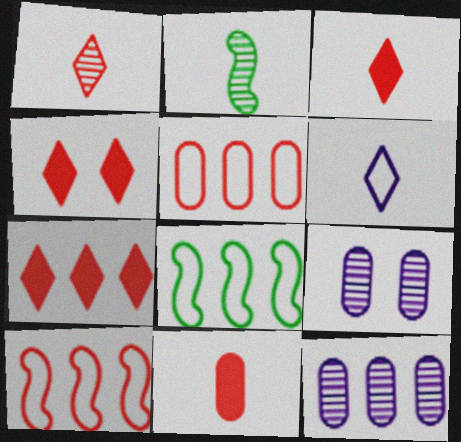[[2, 6, 11], 
[3, 4, 7], 
[3, 8, 9], 
[7, 8, 12]]